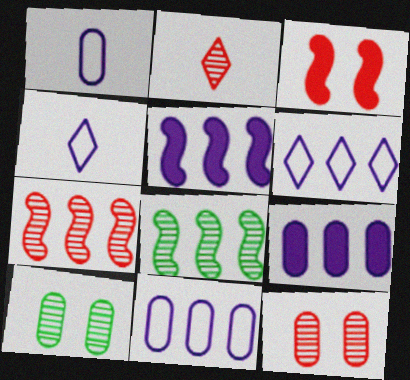[[2, 7, 12]]